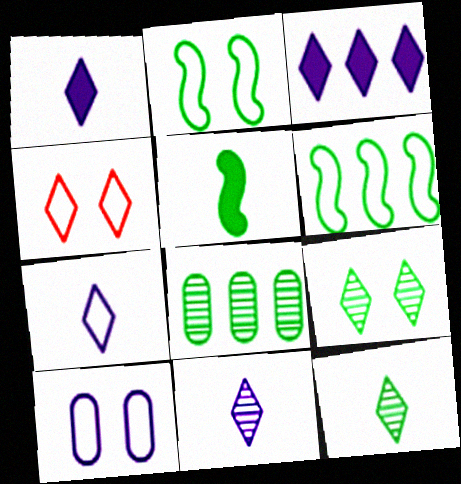[[1, 7, 11], 
[2, 4, 10], 
[3, 4, 12]]